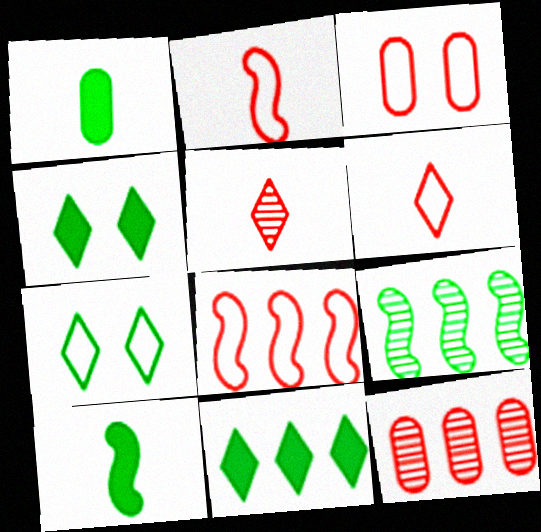[[1, 7, 9], 
[3, 6, 8]]